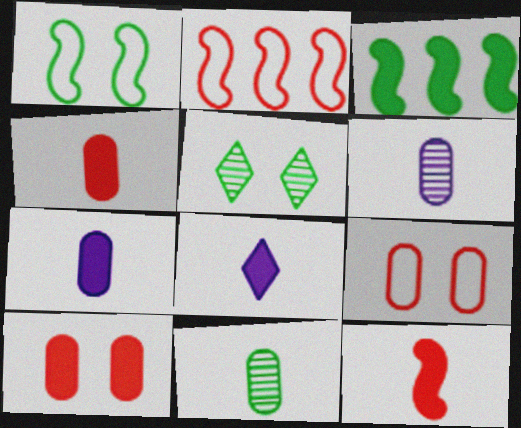[[2, 5, 7], 
[3, 8, 10]]